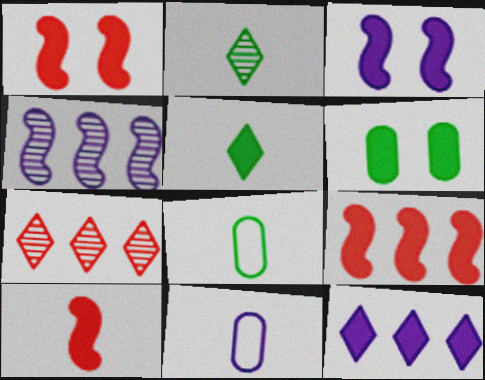[[1, 9, 10], 
[2, 10, 11], 
[3, 7, 8], 
[6, 10, 12]]